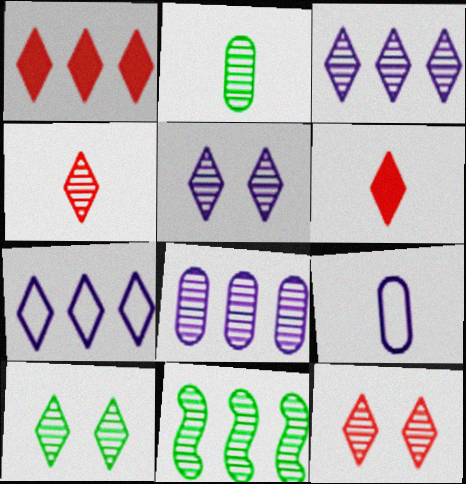[[2, 10, 11], 
[3, 4, 10], 
[5, 10, 12], 
[6, 7, 10]]